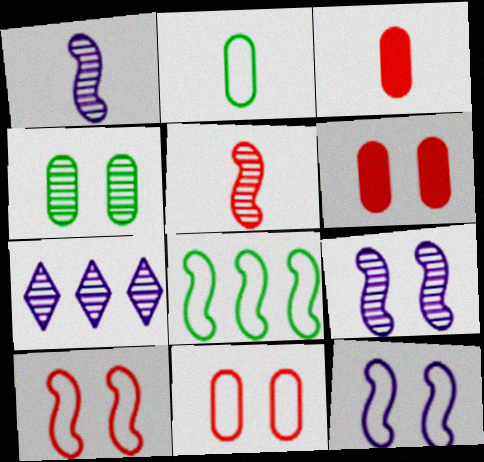[[4, 5, 7]]